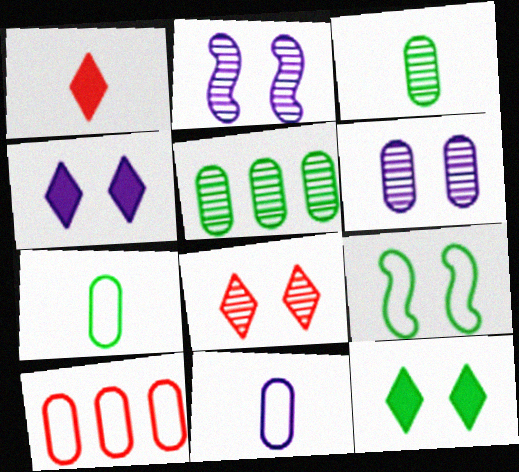[]